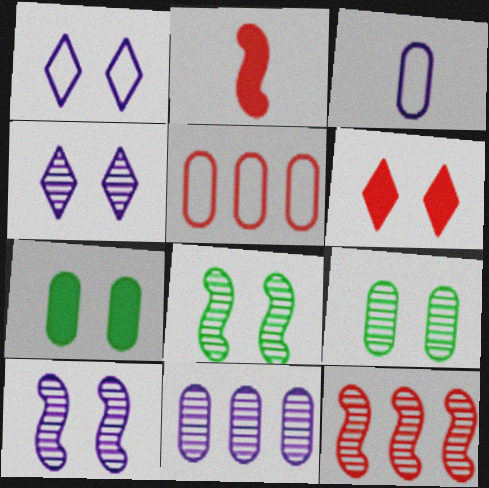[]